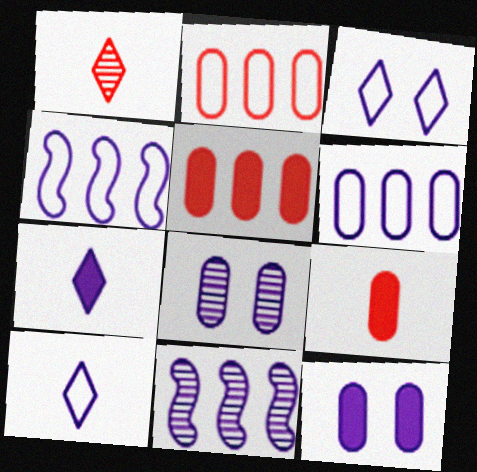[[4, 7, 8], 
[10, 11, 12]]